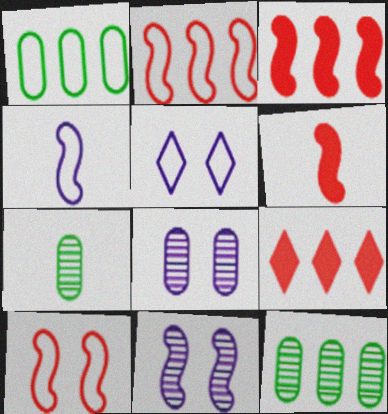[[3, 5, 7], 
[5, 6, 12]]